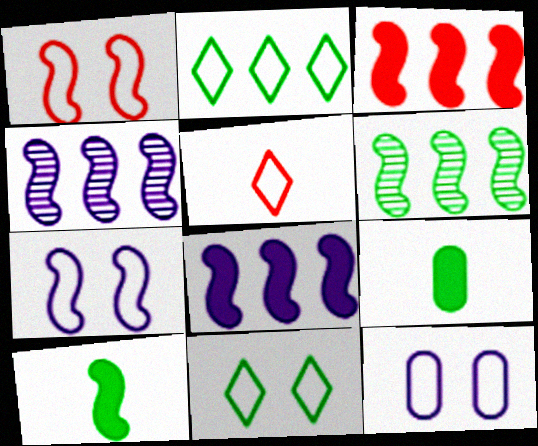[[1, 4, 10], 
[1, 11, 12], 
[6, 9, 11]]